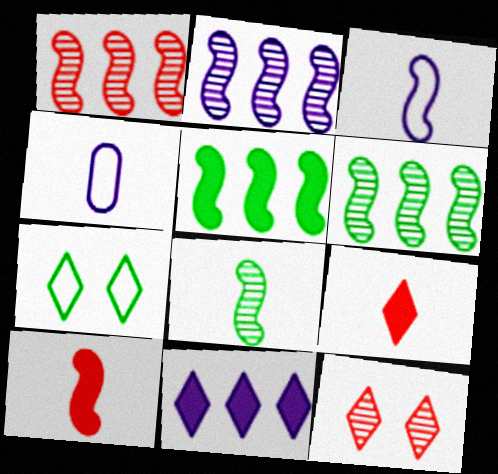[[1, 2, 6], 
[3, 8, 10], 
[4, 5, 12], 
[4, 8, 9]]